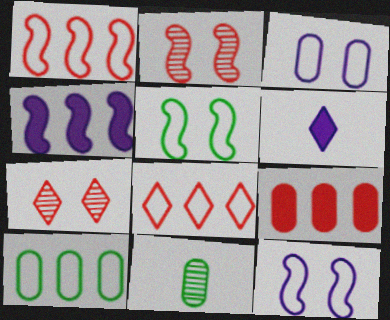[[2, 6, 10], 
[3, 9, 11]]